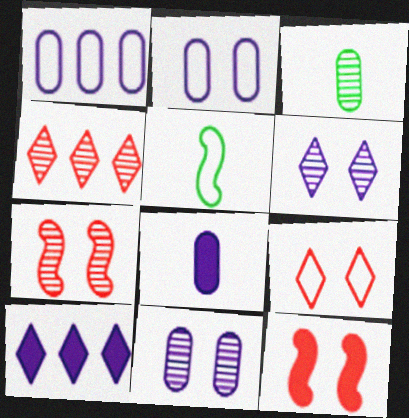[[1, 5, 9], 
[1, 8, 11]]